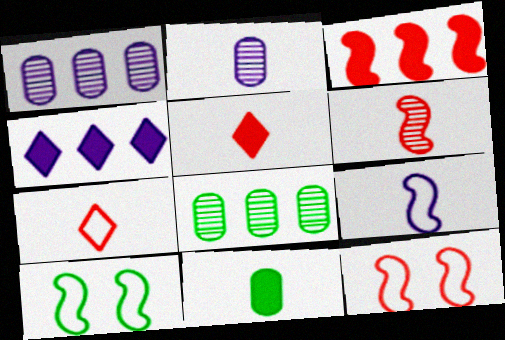[[1, 5, 10], 
[3, 6, 12]]